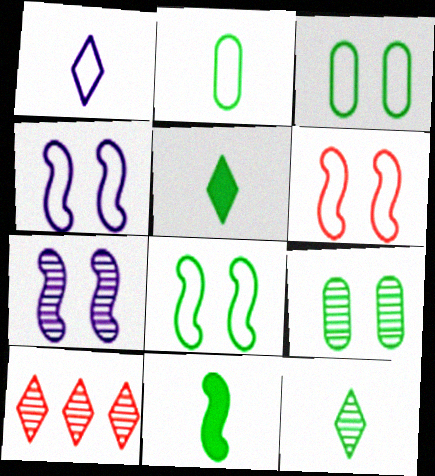[[2, 11, 12], 
[4, 6, 8]]